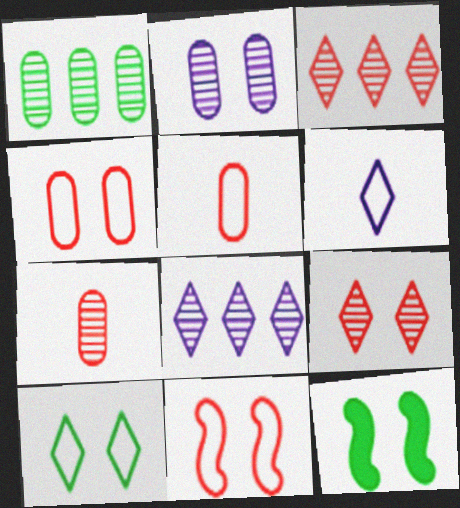[[1, 2, 7], 
[5, 8, 12]]